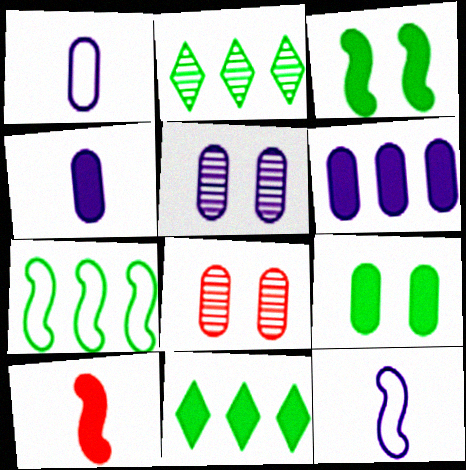[[1, 5, 6], 
[8, 11, 12]]